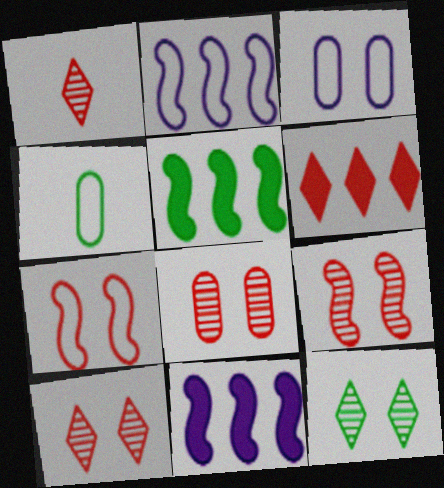[[1, 3, 5], 
[4, 5, 12], 
[4, 10, 11], 
[8, 9, 10]]